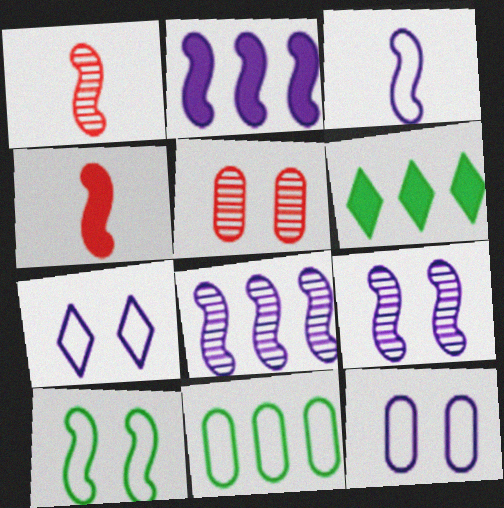[[1, 2, 10], 
[1, 6, 12], 
[2, 3, 9], 
[3, 5, 6], 
[4, 8, 10]]